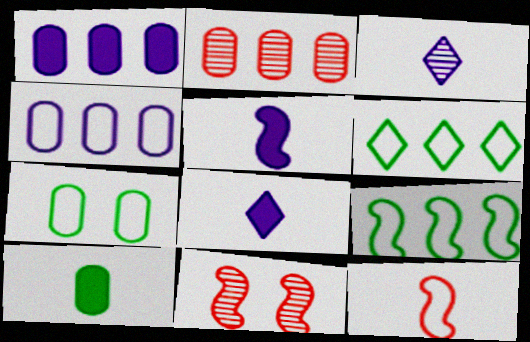[[3, 10, 12], 
[5, 9, 11]]